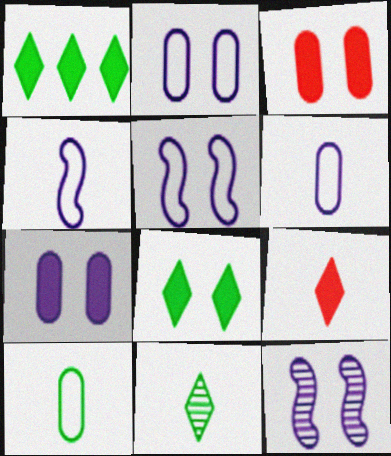[]